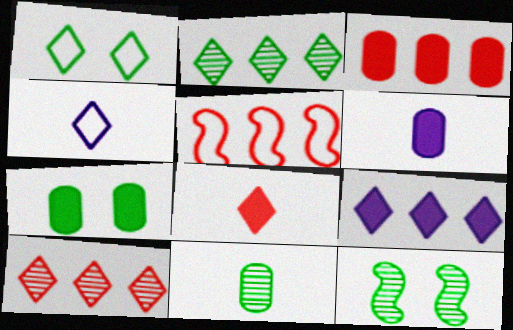[[1, 7, 12], 
[2, 11, 12], 
[3, 4, 12], 
[3, 5, 10], 
[3, 6, 7]]